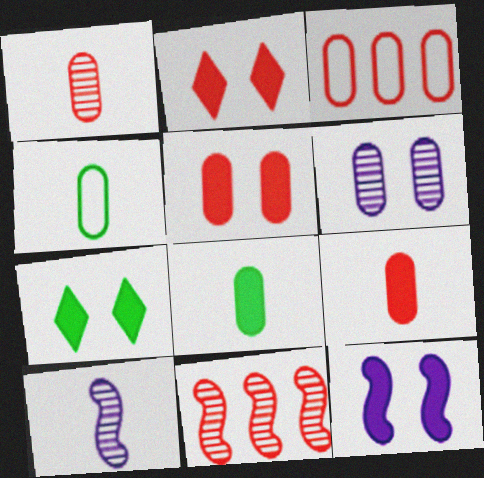[[1, 3, 5], 
[3, 6, 8], 
[3, 7, 10], 
[5, 7, 12]]